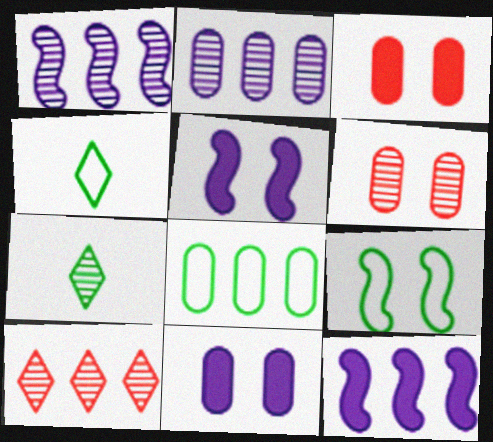[[1, 3, 4], 
[1, 6, 7], 
[4, 6, 12], 
[4, 8, 9], 
[8, 10, 12]]